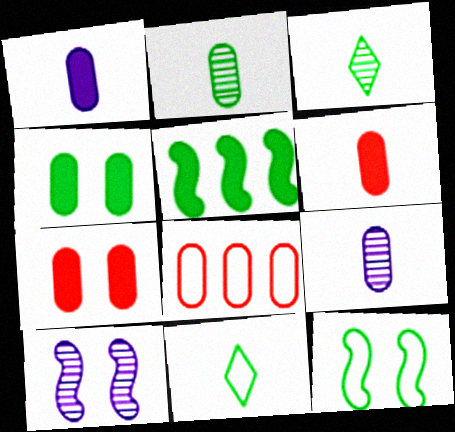[[4, 8, 9]]